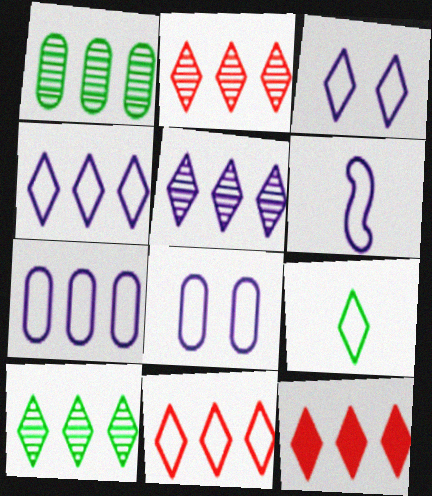[[2, 5, 10], 
[2, 11, 12], 
[3, 6, 7], 
[3, 9, 11], 
[4, 6, 8], 
[4, 10, 12]]